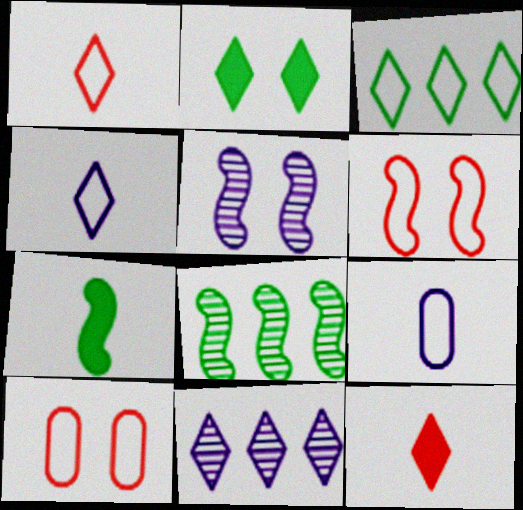[[1, 2, 11], 
[2, 5, 10], 
[3, 6, 9], 
[7, 10, 11]]